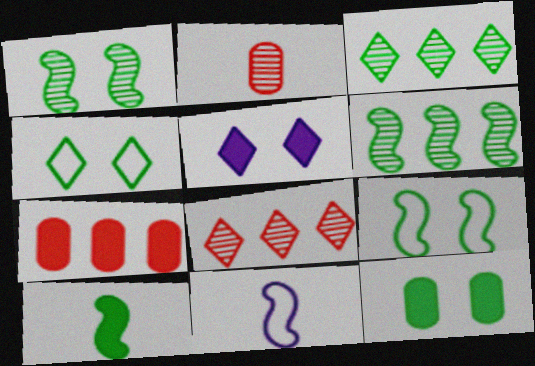[[1, 4, 12], 
[5, 7, 10], 
[6, 9, 10], 
[8, 11, 12]]